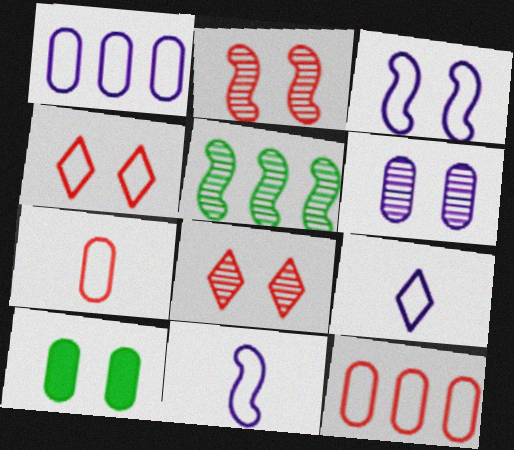[[1, 3, 9], 
[3, 8, 10]]